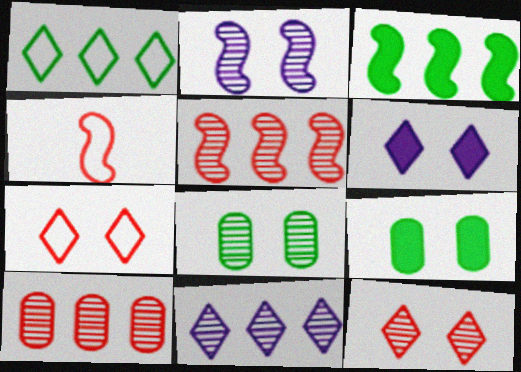[[2, 3, 4], 
[2, 7, 9], 
[2, 8, 12], 
[4, 9, 11]]